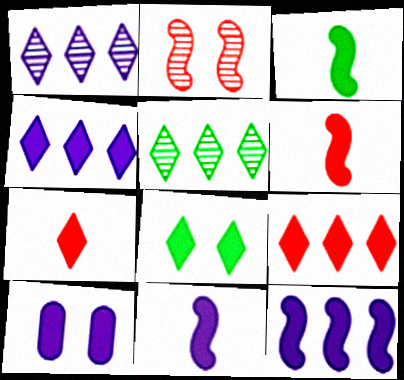[[3, 6, 11], 
[3, 9, 10], 
[4, 7, 8], 
[4, 10, 11]]